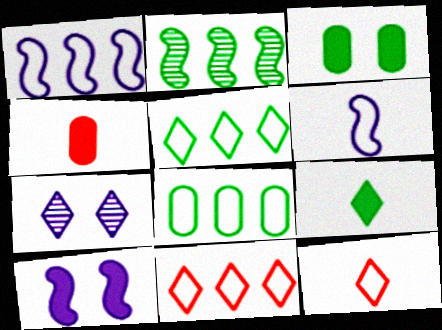[[1, 8, 11], 
[7, 9, 11]]